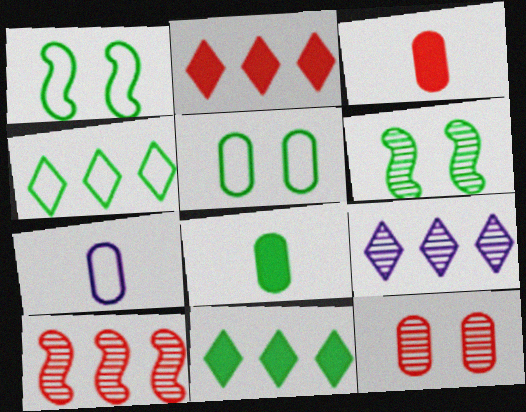[[1, 3, 9], 
[2, 4, 9], 
[2, 6, 7], 
[4, 6, 8]]